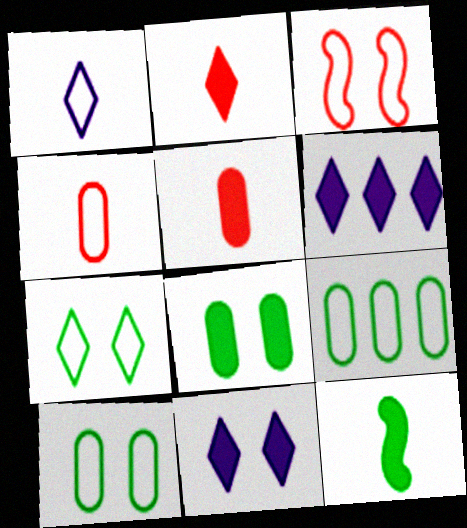[[1, 3, 9]]